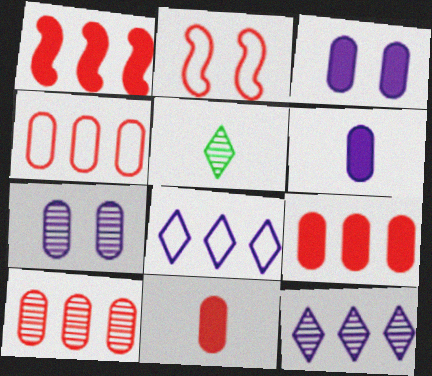[[4, 9, 10]]